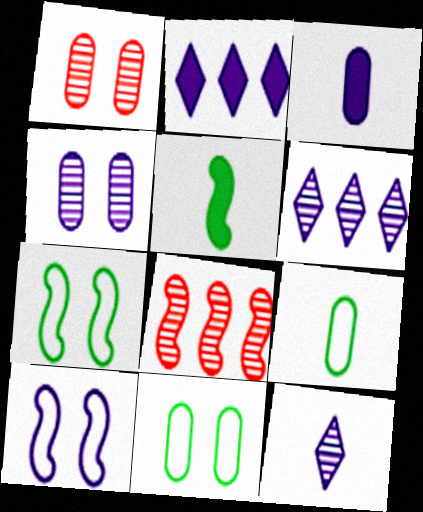[[3, 6, 10], 
[5, 8, 10]]